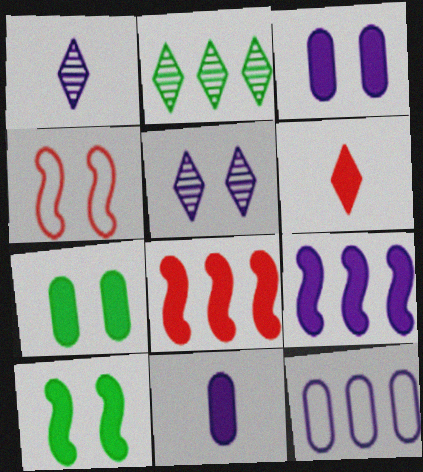[[2, 4, 11], 
[2, 8, 12], 
[4, 5, 7], 
[6, 7, 9]]